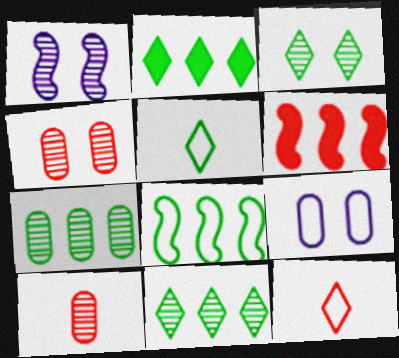[[1, 3, 4], 
[1, 10, 11], 
[2, 3, 5], 
[2, 7, 8], 
[4, 6, 12], 
[8, 9, 12]]